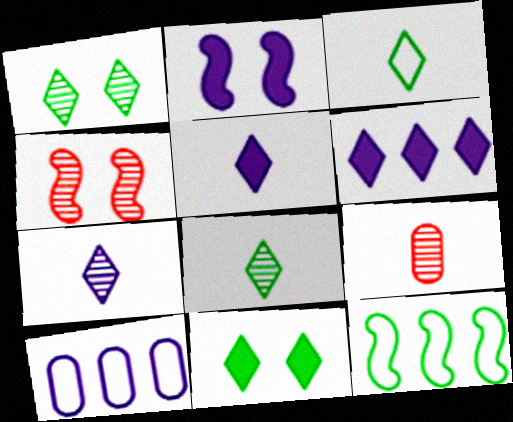[[2, 7, 10]]